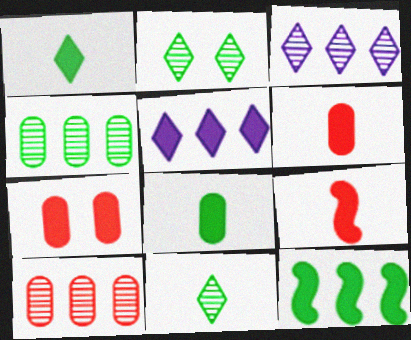[]